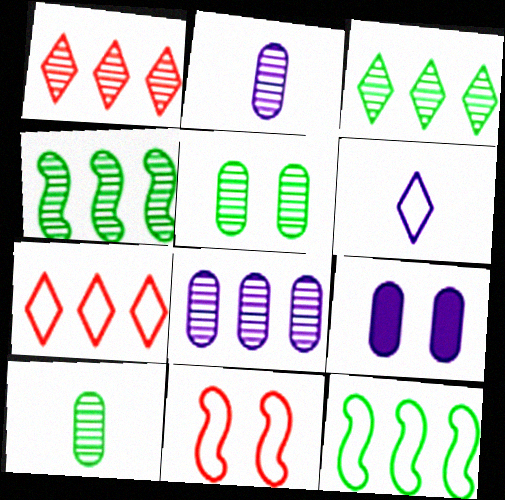[[1, 4, 8]]